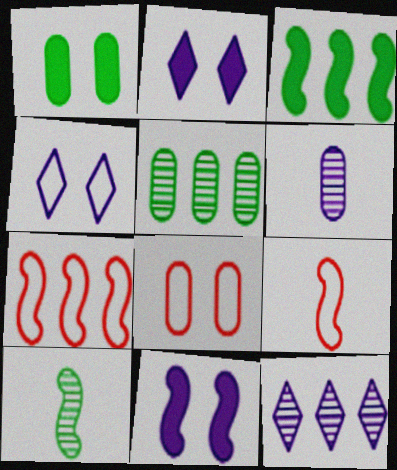[[1, 9, 12], 
[2, 5, 9], 
[7, 10, 11]]